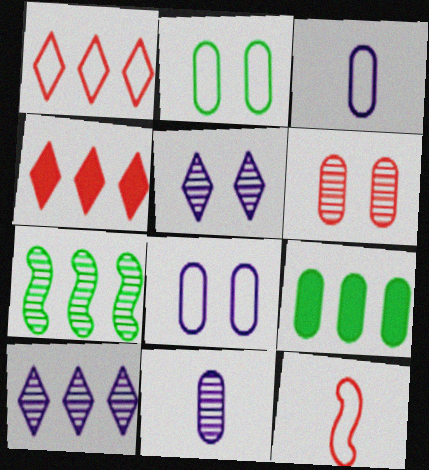[[3, 6, 9], 
[4, 6, 12], 
[5, 9, 12]]